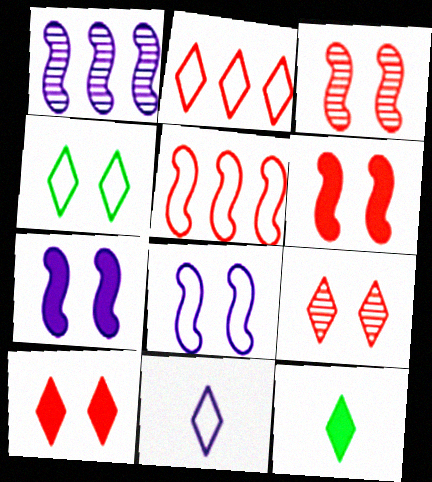[[2, 4, 11]]